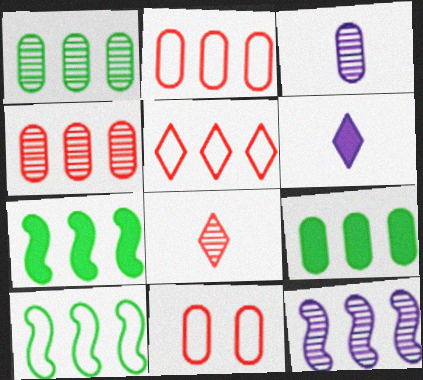[[3, 9, 11], 
[5, 9, 12]]